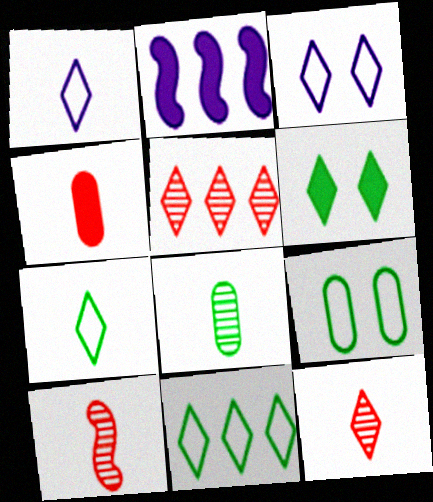[[1, 5, 6], 
[2, 4, 6], 
[2, 9, 12]]